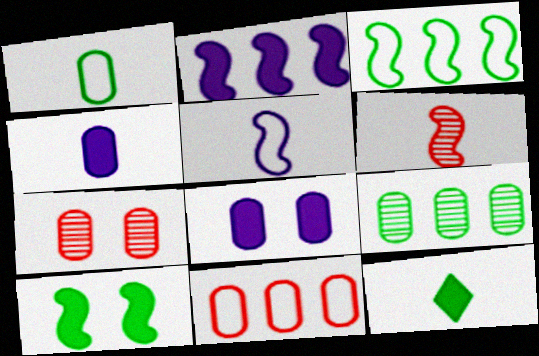[]